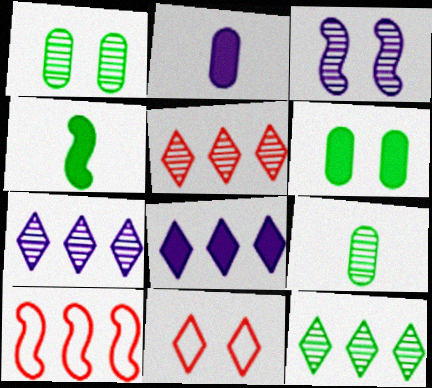[[3, 4, 10], 
[3, 5, 9], 
[3, 6, 11], 
[5, 7, 12]]